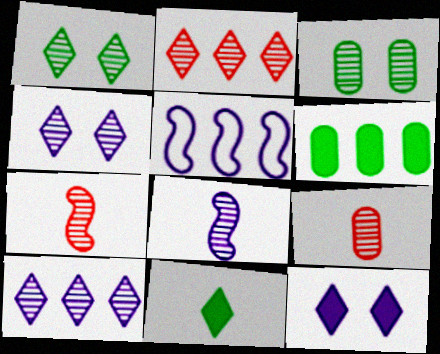[[2, 3, 8], 
[2, 5, 6], 
[3, 7, 10]]